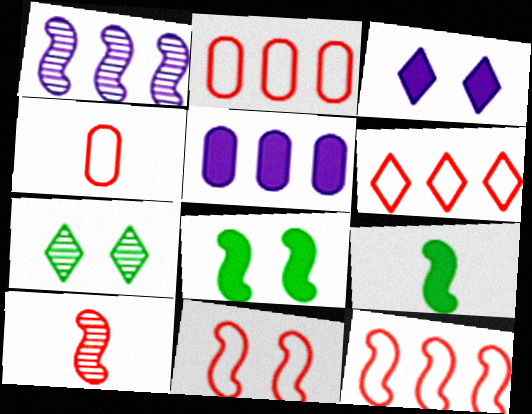[[1, 9, 11], 
[2, 6, 12], 
[4, 6, 11]]